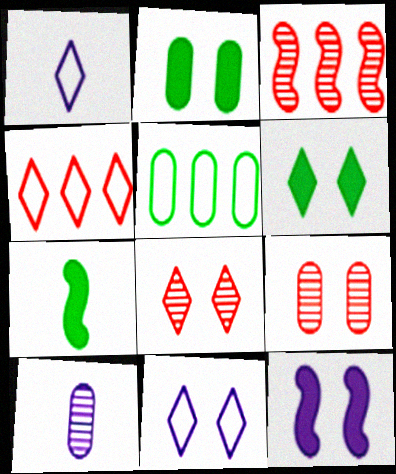[[1, 2, 3], 
[6, 8, 11]]